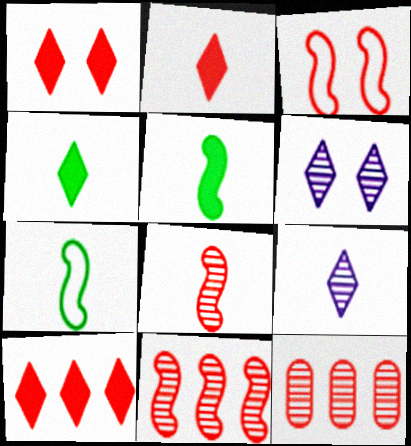[[1, 2, 10], 
[2, 3, 12]]